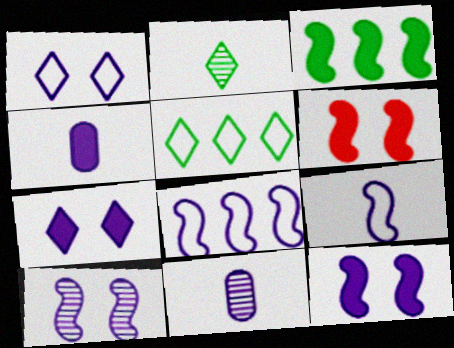[[5, 6, 11], 
[7, 8, 11]]